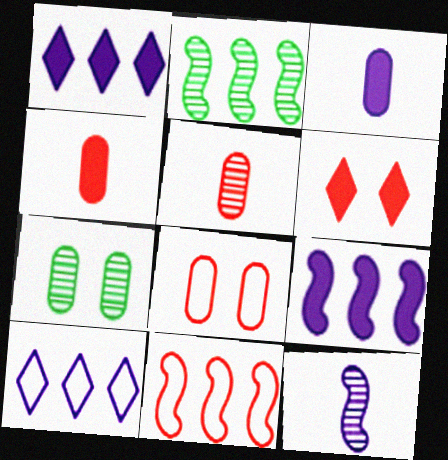[[2, 9, 11], 
[5, 6, 11]]